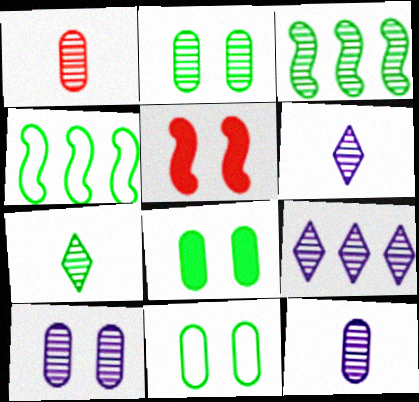[[2, 3, 7], 
[2, 8, 11], 
[4, 7, 8]]